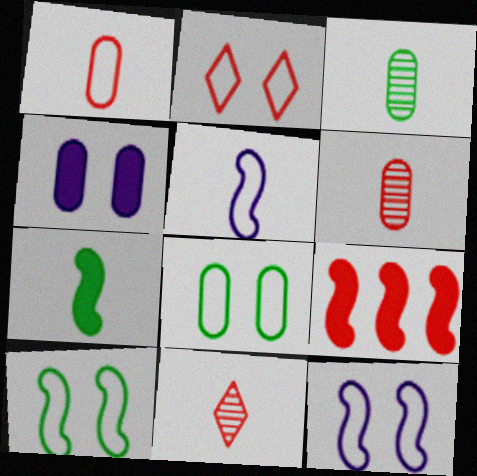[[2, 6, 9], 
[2, 8, 12]]